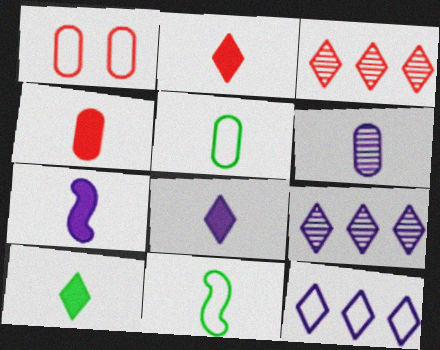[[1, 11, 12], 
[2, 6, 11], 
[2, 8, 10], 
[4, 5, 6], 
[4, 7, 10]]